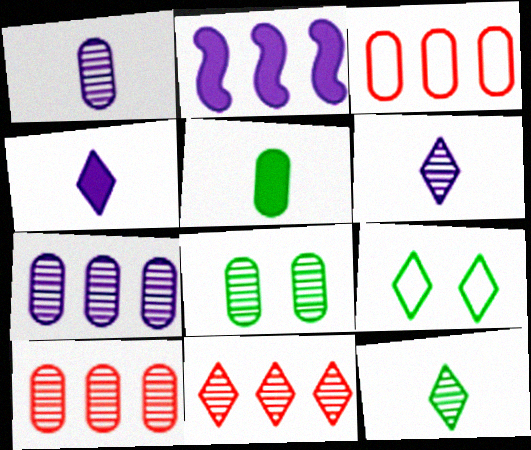[[1, 8, 10], 
[4, 9, 11]]